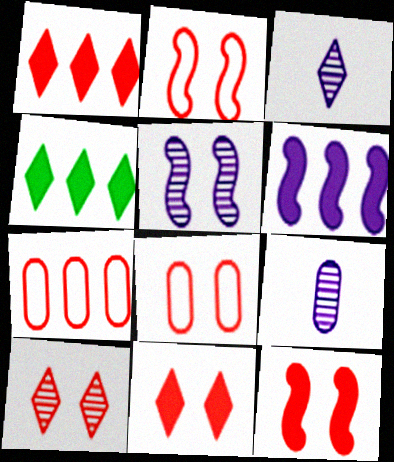[[2, 4, 9], 
[8, 10, 12]]